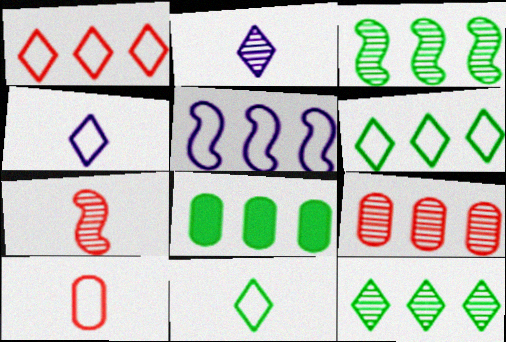[[3, 6, 8]]